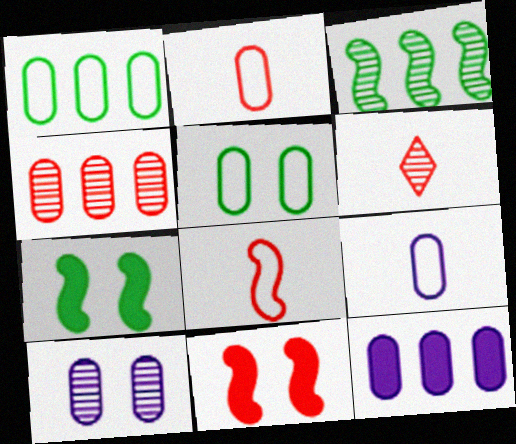[[1, 4, 12], 
[3, 6, 10], 
[9, 10, 12]]